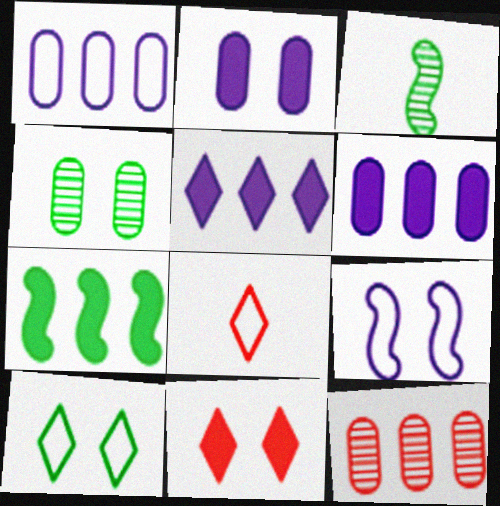[[1, 3, 11], 
[4, 9, 11]]